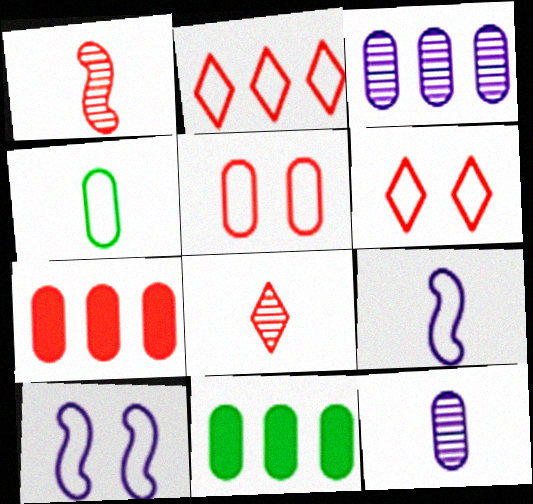[[1, 6, 7], 
[2, 4, 10], 
[5, 11, 12], 
[8, 10, 11]]